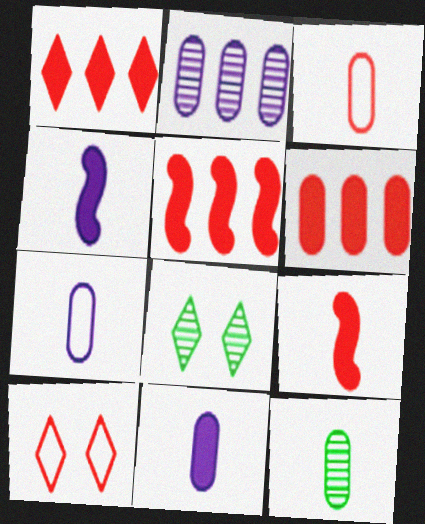[[1, 5, 6], 
[3, 11, 12], 
[5, 7, 8]]